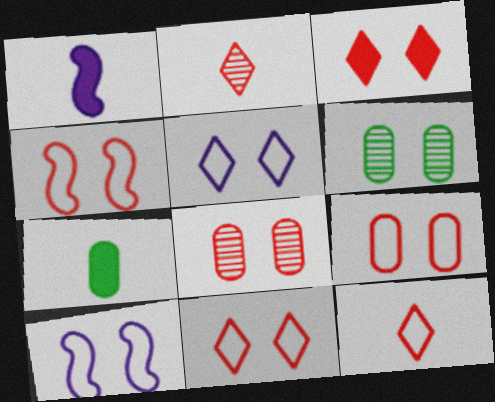[[3, 4, 8], 
[3, 6, 10], 
[4, 9, 11]]